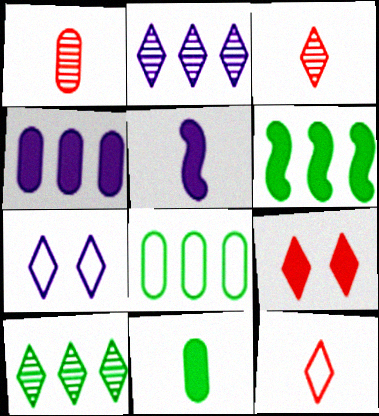[[1, 6, 7], 
[6, 8, 10]]